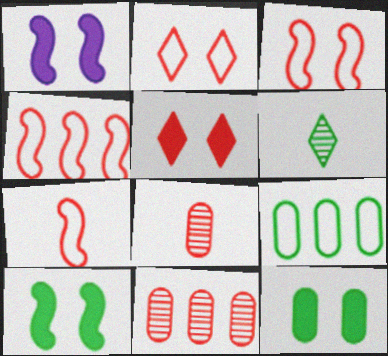[[1, 5, 12], 
[3, 4, 7], 
[4, 5, 8], 
[5, 7, 11], 
[6, 9, 10]]